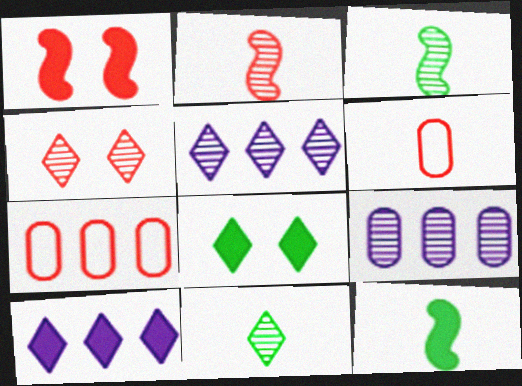[[3, 4, 9], 
[4, 5, 11]]